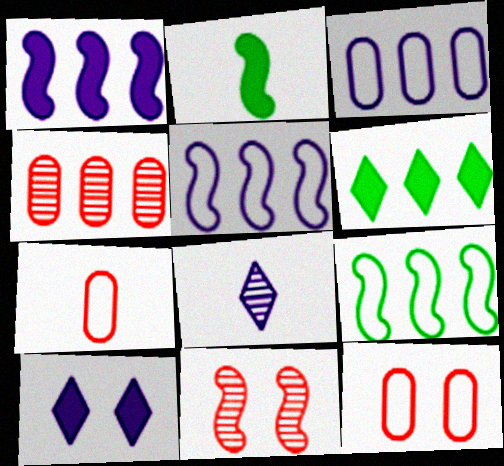[[2, 5, 11], 
[2, 7, 8], 
[4, 5, 6]]